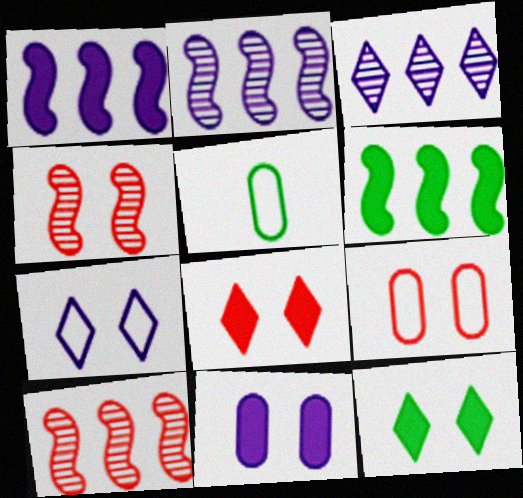[[2, 5, 8], 
[4, 8, 9]]